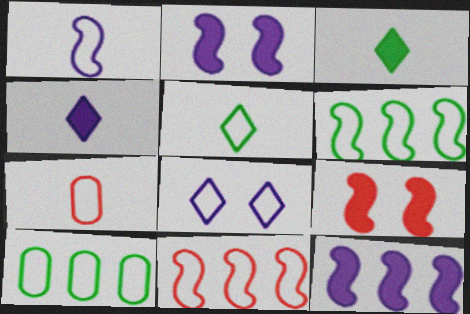[[1, 5, 7], 
[6, 7, 8]]